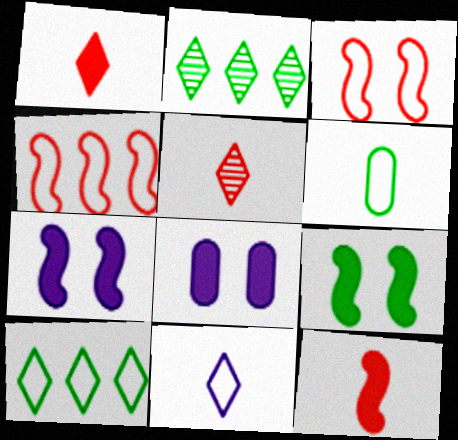[[2, 6, 9]]